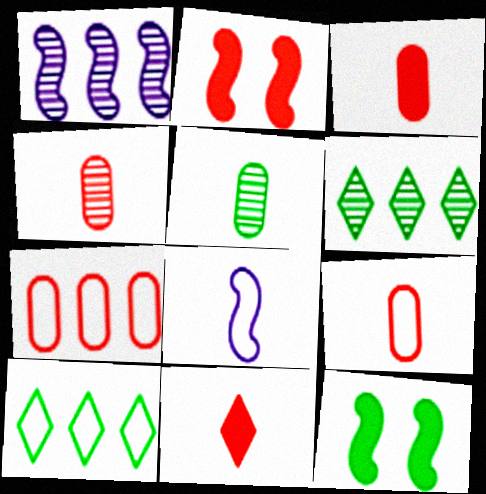[[3, 4, 9], 
[5, 8, 11], 
[5, 10, 12]]